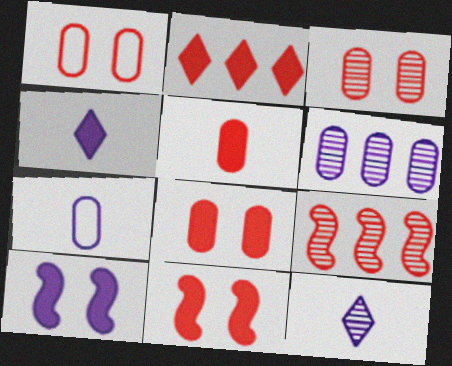[[1, 3, 8], 
[2, 5, 11]]